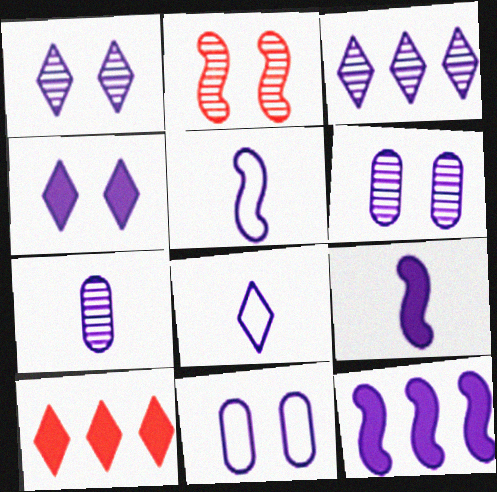[[3, 4, 8], 
[3, 9, 11], 
[6, 8, 12], 
[7, 8, 9]]